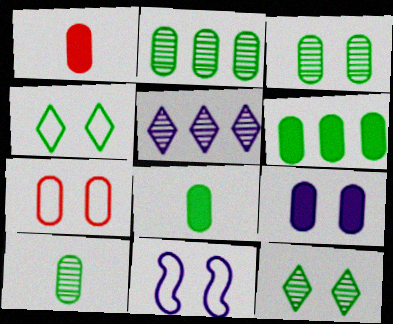[[1, 6, 9], 
[2, 3, 10], 
[3, 7, 9], 
[4, 7, 11]]